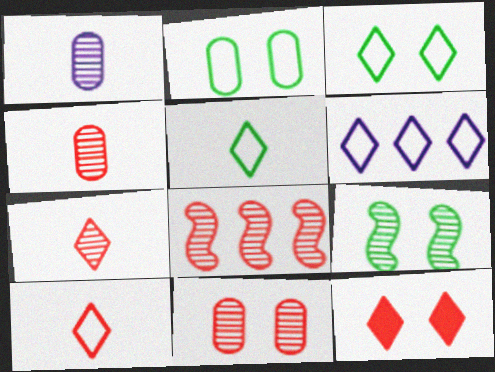[[3, 6, 10], 
[7, 8, 11]]